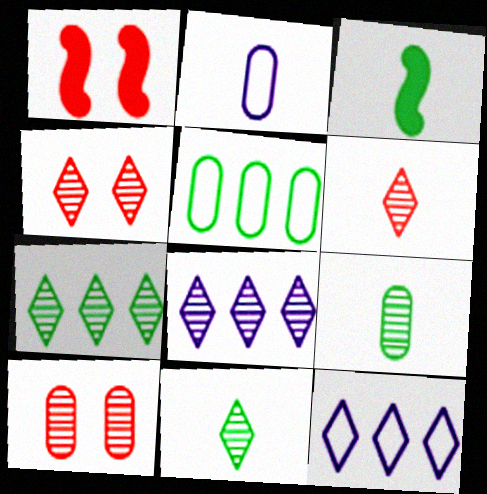[[1, 2, 7], 
[1, 9, 12], 
[2, 3, 6], 
[3, 10, 12], 
[4, 8, 11]]